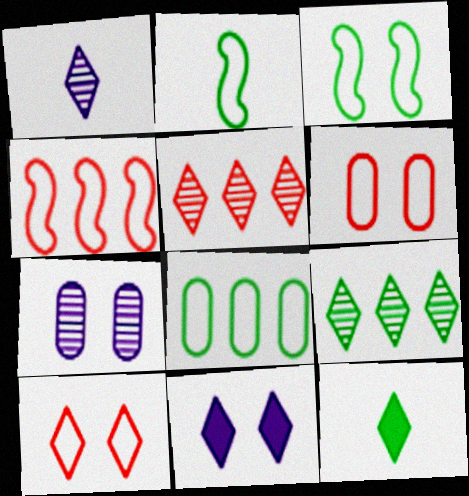[[4, 7, 12]]